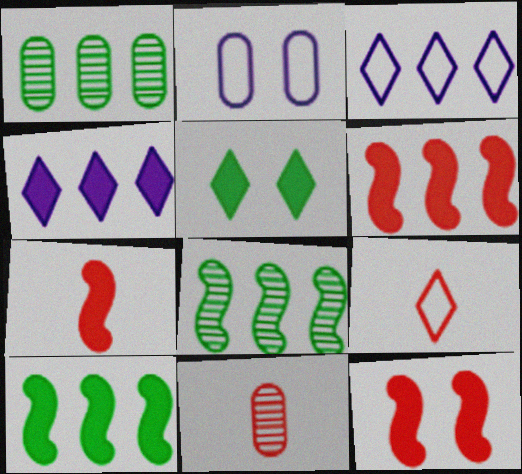[[1, 3, 6], 
[6, 7, 12], 
[7, 9, 11]]